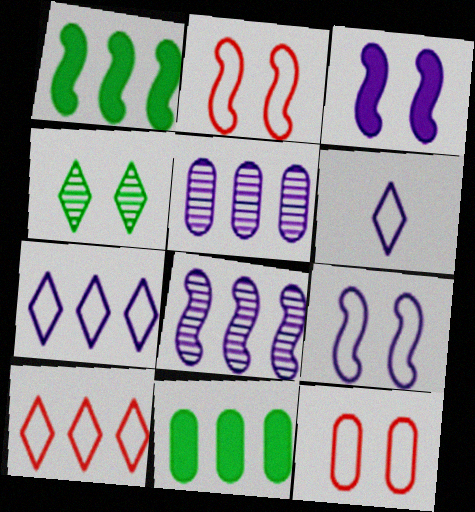[[1, 5, 10], 
[3, 4, 12], 
[3, 5, 6], 
[8, 10, 11]]